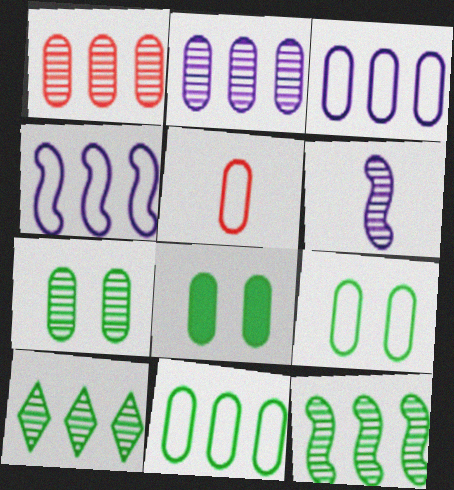[[2, 5, 8], 
[3, 5, 9], 
[7, 8, 9]]